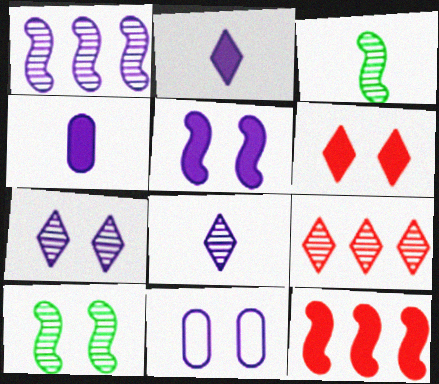[[1, 2, 11], 
[5, 7, 11], 
[6, 10, 11]]